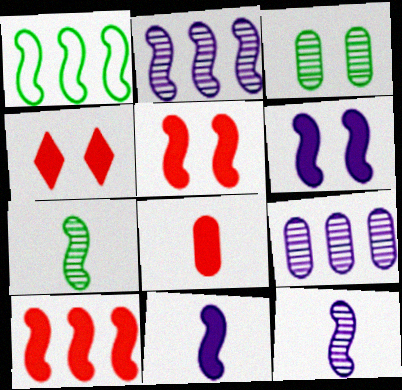[[1, 2, 10], 
[1, 5, 12], 
[4, 8, 10]]